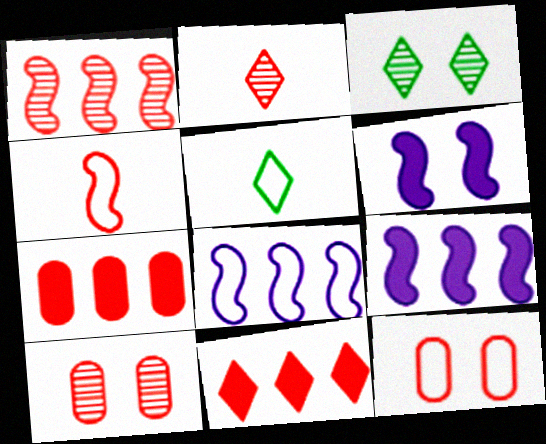[[1, 2, 10], 
[3, 6, 12], 
[4, 10, 11], 
[5, 8, 12], 
[5, 9, 10]]